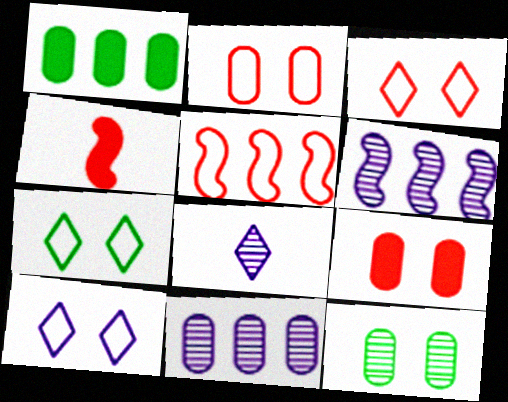[[3, 7, 10], 
[4, 7, 11]]